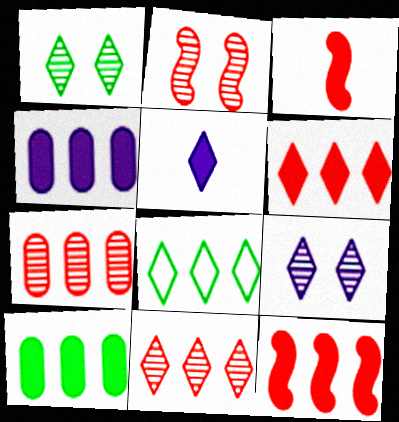[]